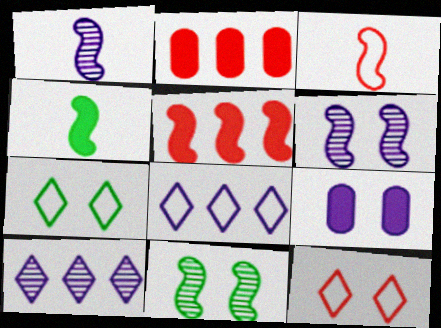[[1, 2, 7], 
[1, 3, 4], 
[1, 8, 9], 
[9, 11, 12]]